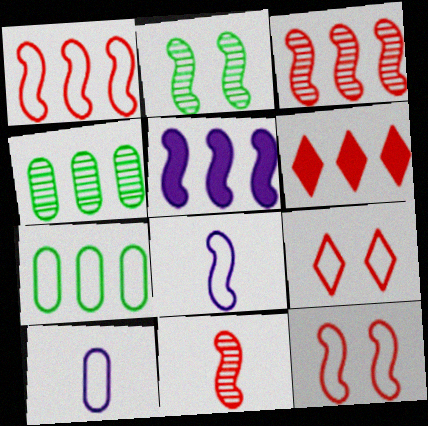[[2, 6, 10], 
[7, 8, 9]]